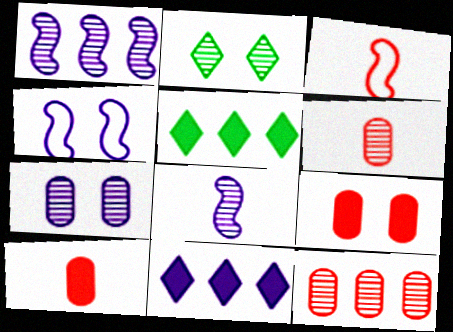[[1, 2, 6], 
[2, 4, 9], 
[2, 8, 12], 
[3, 5, 7], 
[4, 5, 6]]